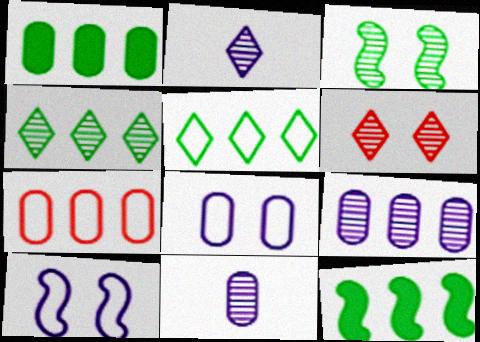[[1, 7, 9], 
[2, 4, 6]]